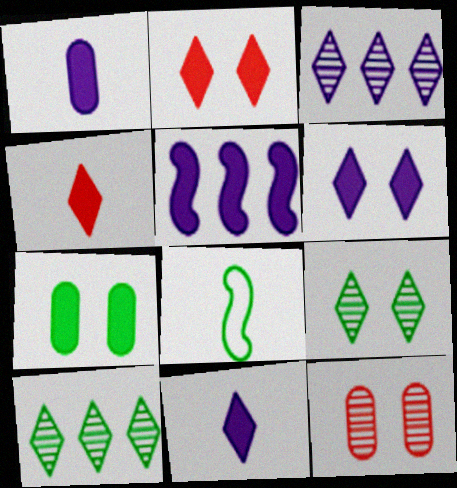[[1, 5, 6], 
[4, 5, 7], 
[7, 8, 10]]